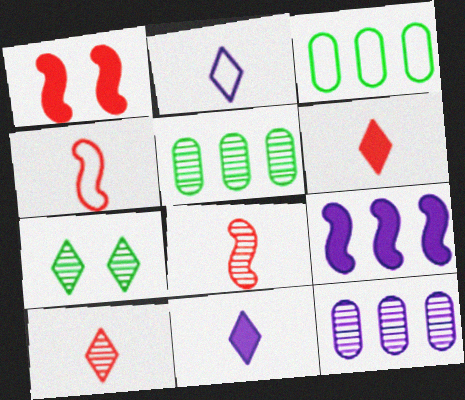[[1, 2, 5], 
[7, 8, 12]]